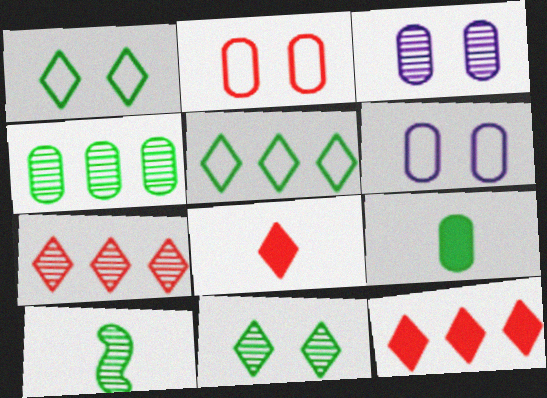[[3, 7, 10], 
[4, 10, 11], 
[6, 10, 12]]